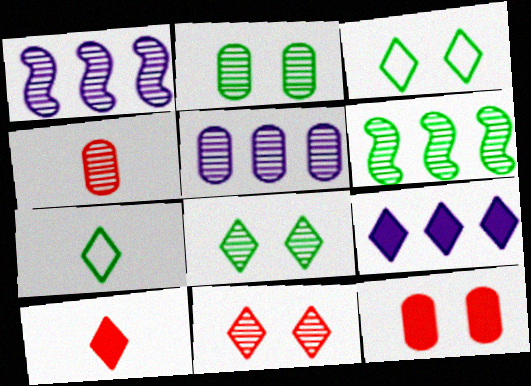[[1, 4, 8], 
[1, 7, 12], 
[2, 4, 5], 
[7, 9, 11]]